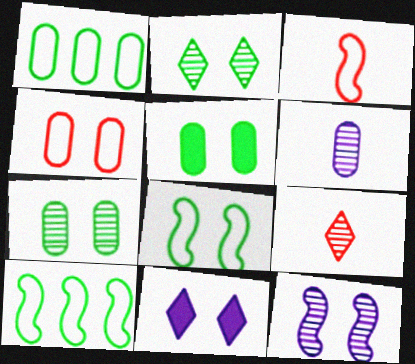[[2, 5, 8]]